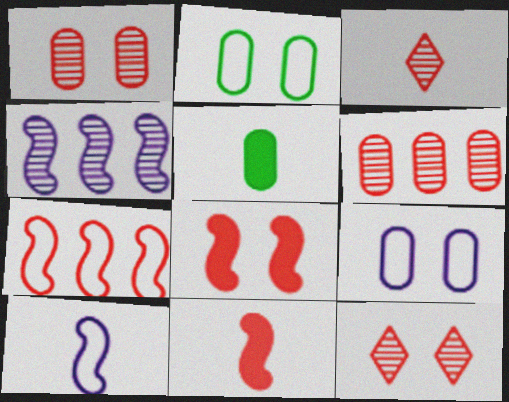[[3, 5, 10], 
[5, 6, 9]]